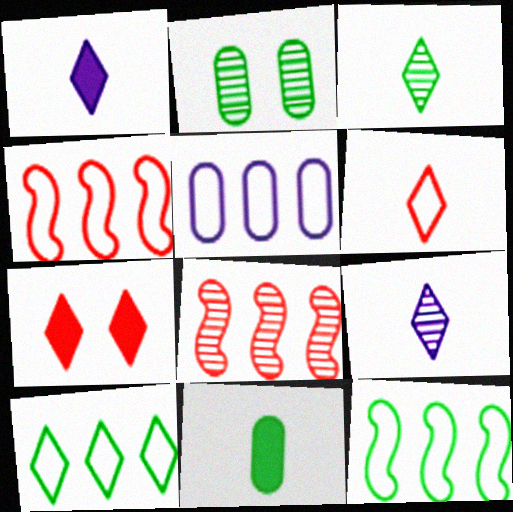[[1, 2, 4], 
[1, 3, 6], 
[2, 8, 9], 
[4, 5, 10], 
[7, 9, 10]]